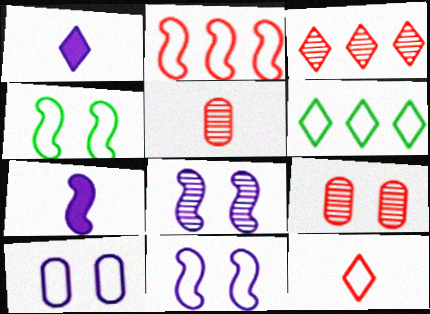[[6, 7, 9]]